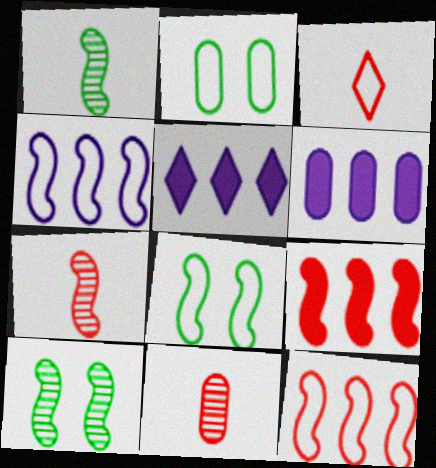[[2, 3, 4], 
[2, 5, 7], 
[2, 6, 11], 
[3, 6, 10], 
[5, 8, 11]]